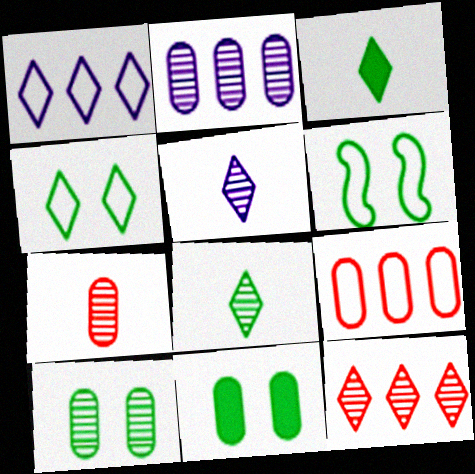[[2, 7, 10]]